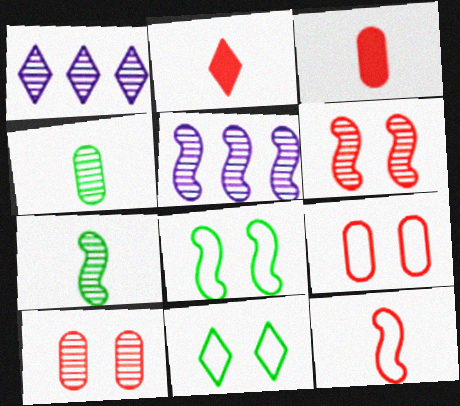[[1, 2, 11], 
[1, 3, 8], 
[1, 4, 6], 
[1, 7, 10], 
[3, 5, 11], 
[5, 6, 7]]